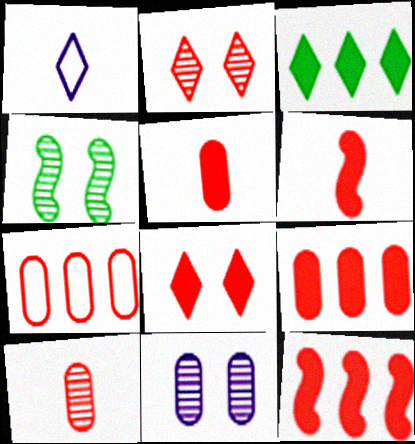[[1, 2, 3], 
[1, 4, 9], 
[2, 4, 11], 
[2, 6, 7], 
[5, 8, 12], 
[6, 8, 9]]